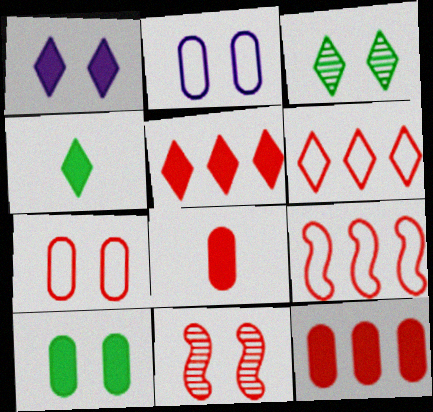[[1, 4, 5], 
[6, 8, 11]]